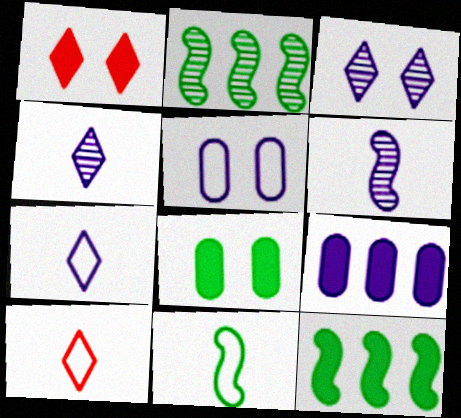[]